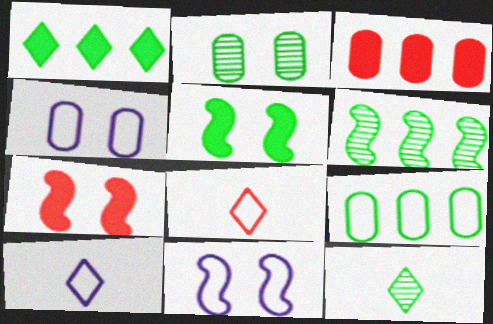[[1, 6, 9], 
[2, 6, 12], 
[3, 11, 12], 
[5, 9, 12], 
[8, 9, 11]]